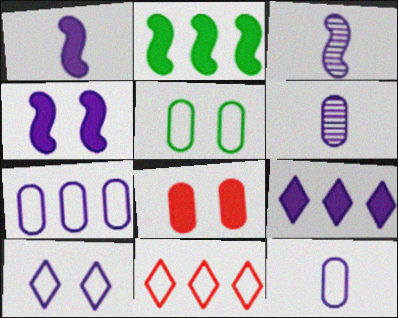[]